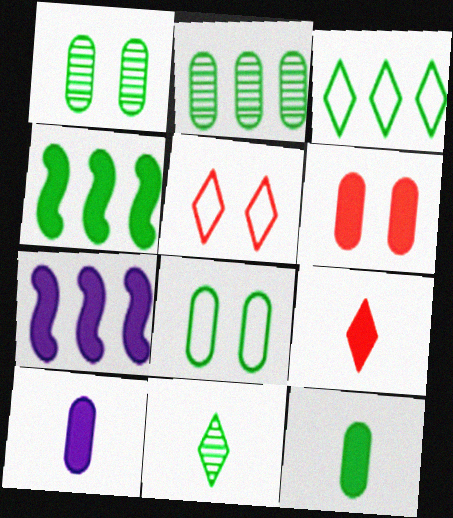[[2, 3, 4], 
[2, 8, 12], 
[4, 8, 11]]